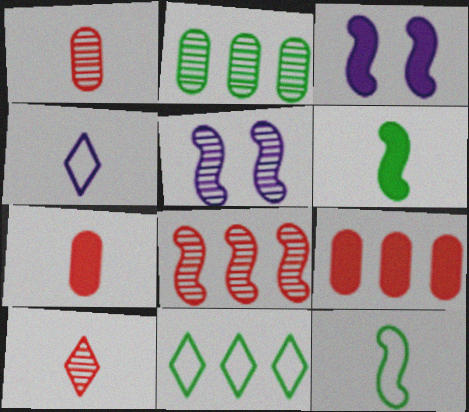[[1, 3, 11], 
[1, 4, 6], 
[2, 5, 10], 
[3, 8, 12], 
[5, 7, 11]]